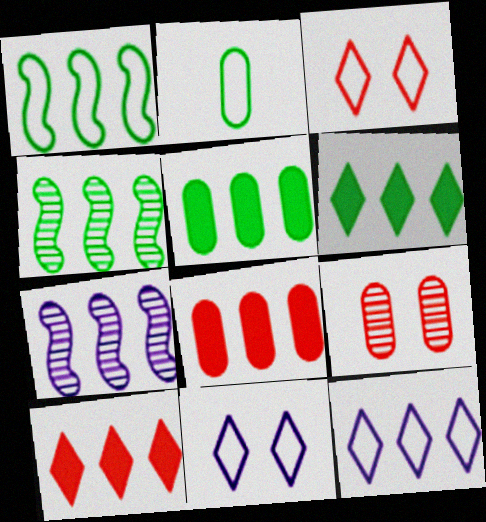[[4, 8, 12]]